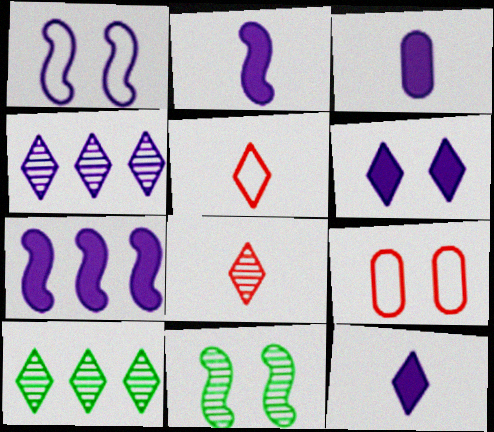[[1, 3, 4], 
[2, 3, 12], 
[2, 9, 10], 
[3, 6, 7], 
[5, 6, 10], 
[6, 9, 11]]